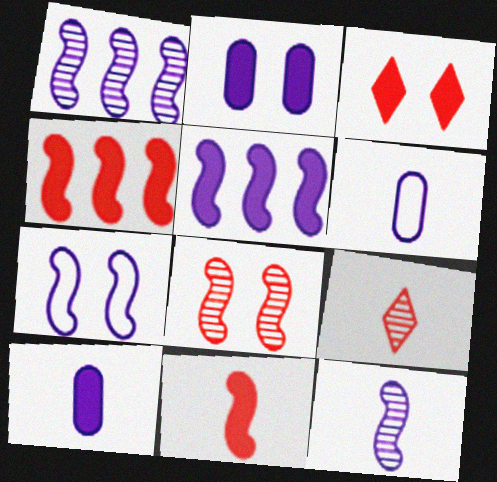[[5, 7, 12]]